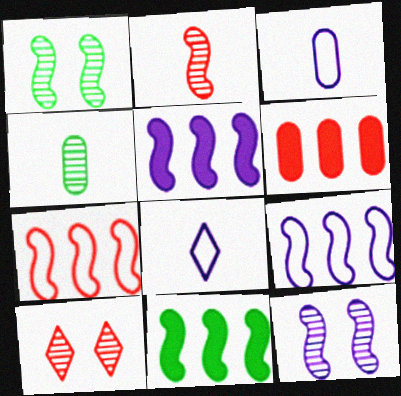[[1, 6, 8], 
[3, 10, 11]]